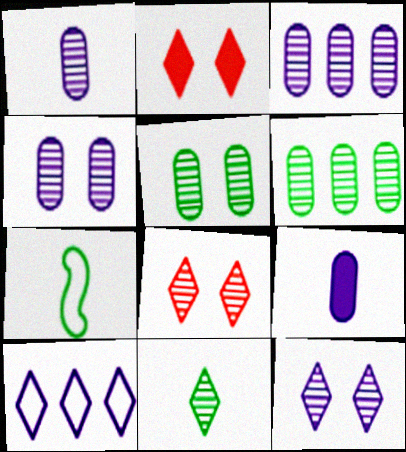[[1, 3, 4], 
[2, 3, 7], 
[2, 10, 11]]